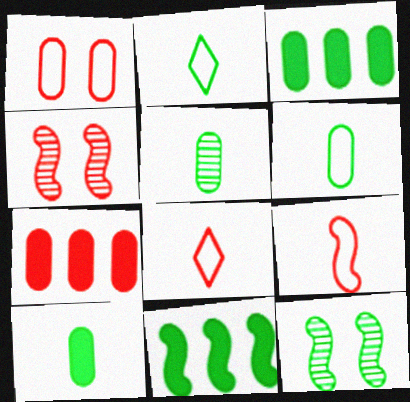[[2, 3, 12], 
[4, 7, 8], 
[5, 6, 10]]